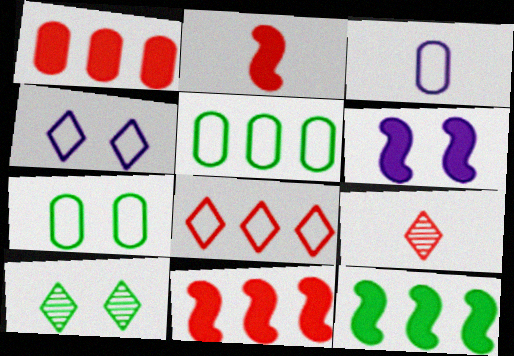[[2, 6, 12], 
[3, 10, 11], 
[5, 6, 9]]